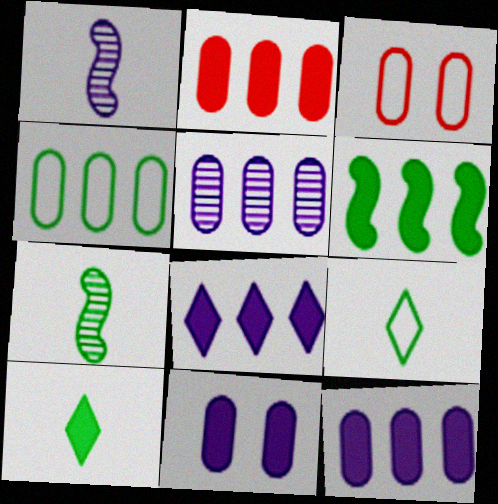[[2, 4, 5], 
[2, 6, 8], 
[3, 7, 8]]